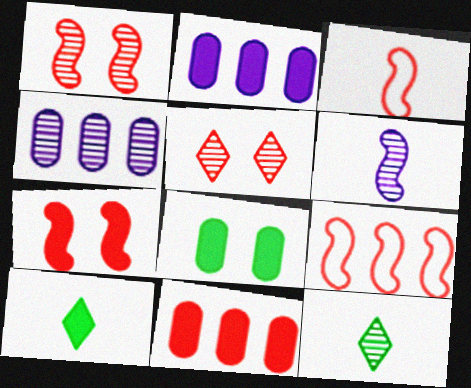[[1, 4, 12], 
[2, 7, 10], 
[3, 5, 11]]